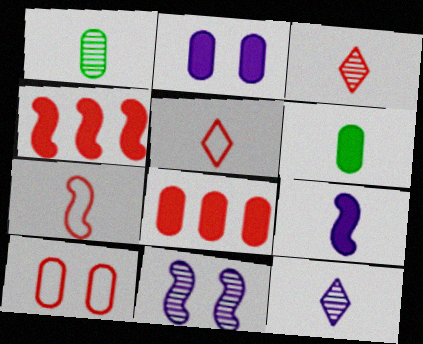[[1, 5, 9], 
[2, 6, 8], 
[3, 4, 10], 
[6, 7, 12]]